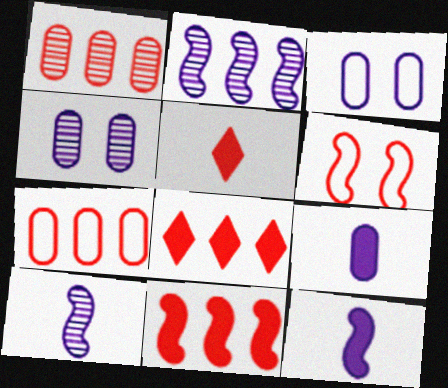[[1, 5, 6]]